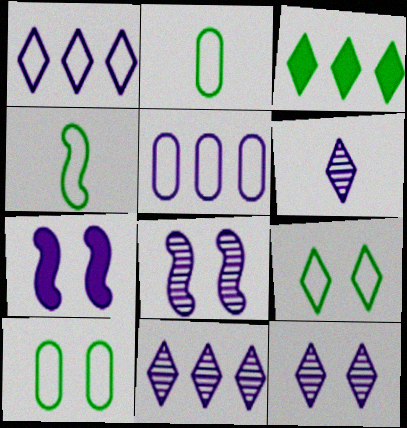[[5, 6, 7], 
[6, 11, 12]]